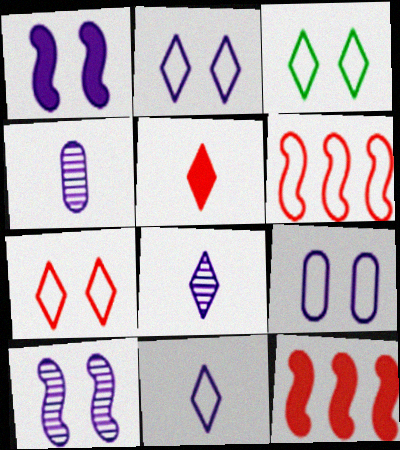[[2, 3, 7], 
[3, 4, 12]]